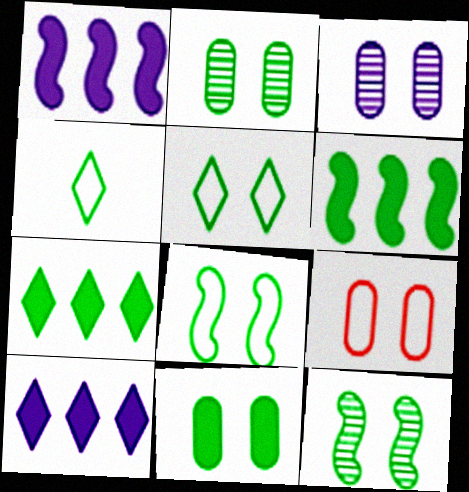[[2, 4, 6], 
[3, 9, 11], 
[5, 11, 12]]